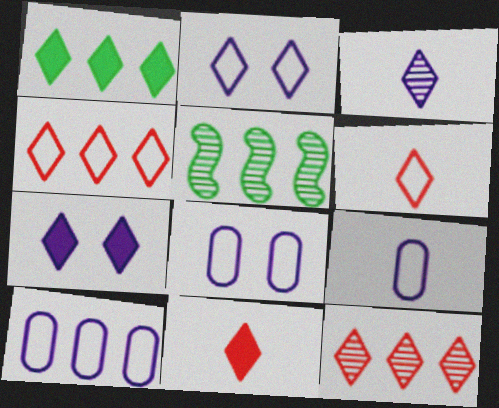[[1, 7, 11], 
[5, 8, 11], 
[8, 9, 10]]